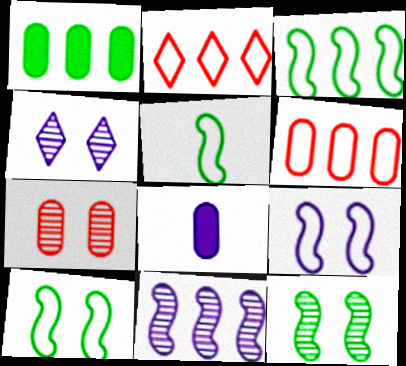[[1, 2, 11], 
[2, 8, 12], 
[3, 5, 10], 
[4, 7, 12]]